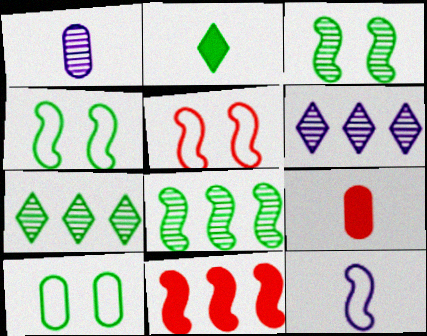[[2, 8, 10], 
[3, 11, 12], 
[4, 6, 9]]